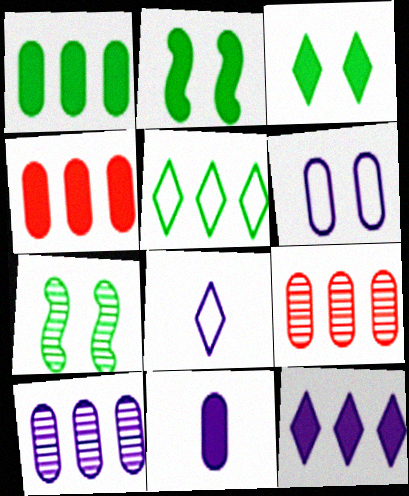[[2, 8, 9], 
[4, 7, 8], 
[6, 10, 11]]